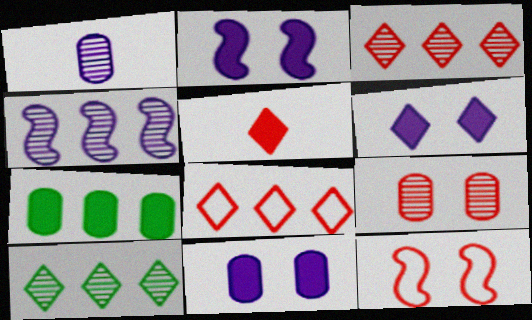[[2, 5, 7], 
[2, 6, 11], 
[4, 7, 8]]